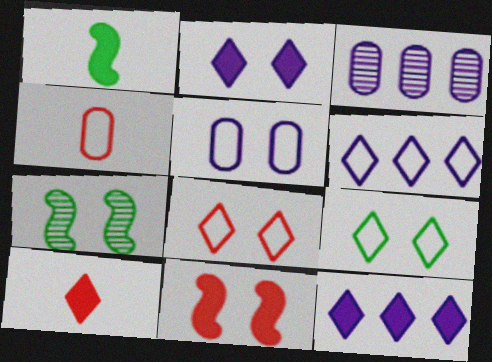[[1, 3, 8], 
[4, 7, 12]]